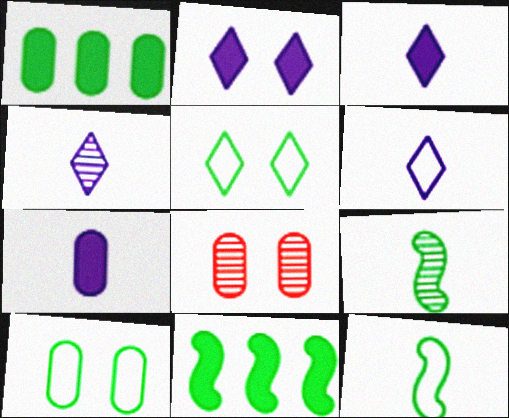[[1, 5, 9], 
[3, 4, 6], 
[6, 8, 11]]